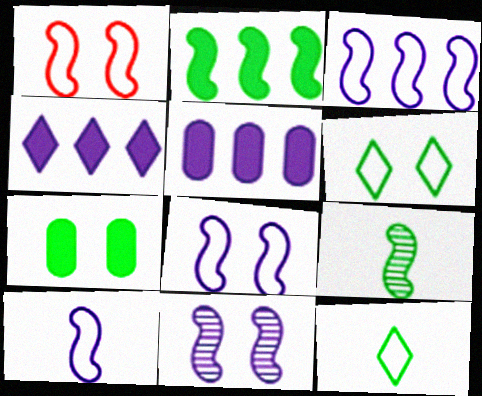[[3, 8, 10]]